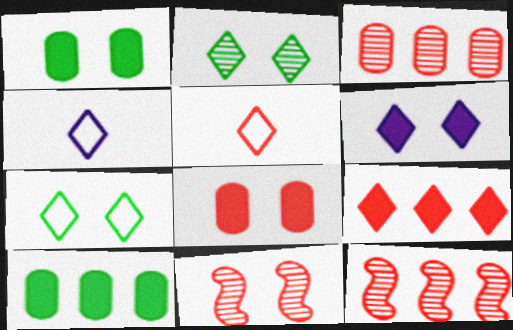[[1, 4, 12], 
[2, 4, 9], 
[4, 10, 11], 
[5, 8, 12]]